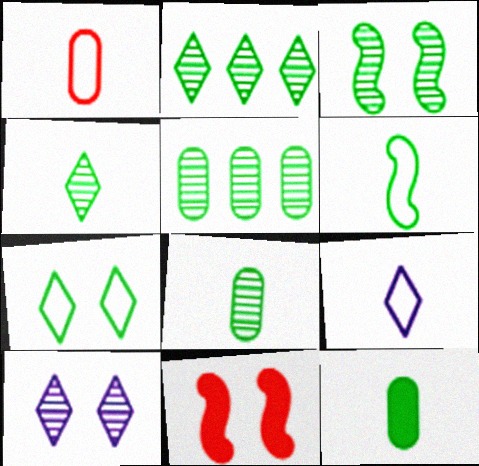[[1, 6, 9], 
[2, 3, 8], 
[3, 4, 5], 
[4, 6, 12], 
[5, 9, 11]]